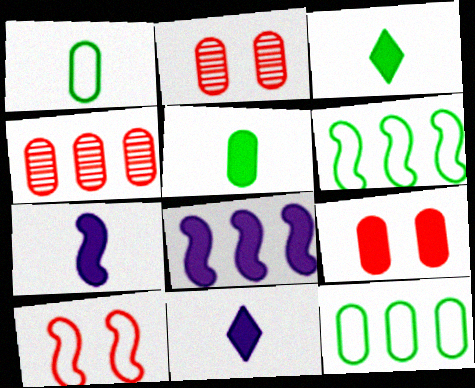[[2, 6, 11], 
[3, 8, 9]]